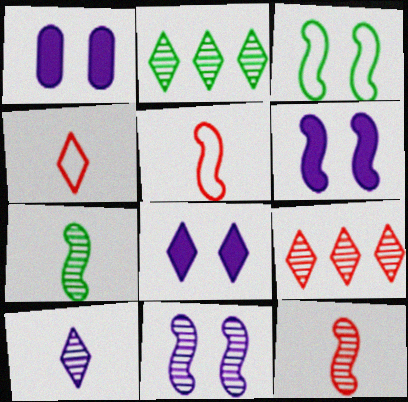[[1, 2, 5], 
[1, 6, 8], 
[2, 4, 8]]